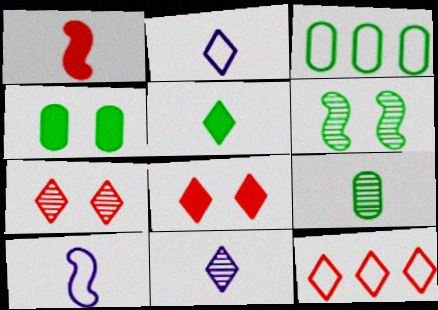[[1, 2, 9], 
[3, 4, 9], 
[3, 5, 6]]